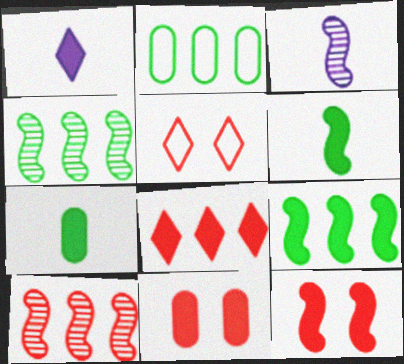[[1, 9, 11]]